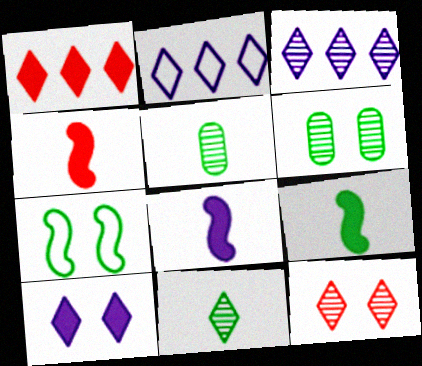[[2, 4, 6], 
[3, 11, 12], 
[4, 8, 9]]